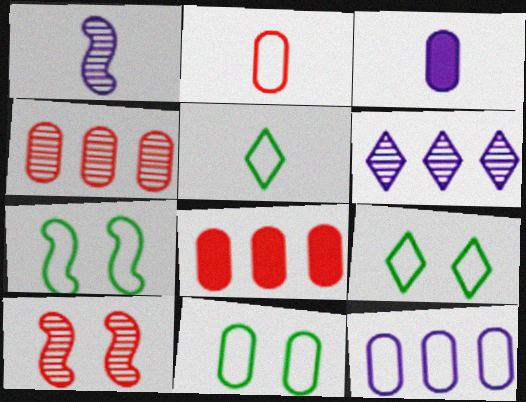[[1, 8, 9], 
[2, 11, 12], 
[3, 4, 11], 
[7, 9, 11]]